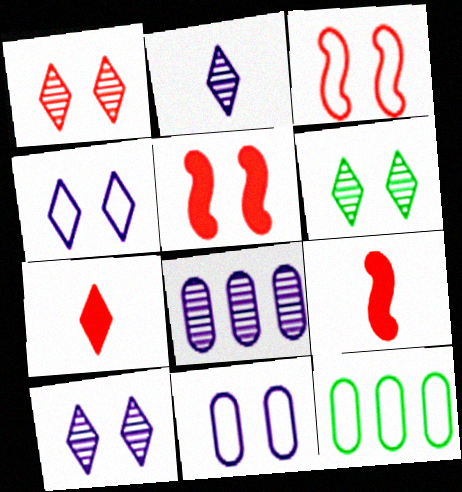[[1, 6, 10], 
[2, 5, 12], 
[5, 6, 11], 
[9, 10, 12]]